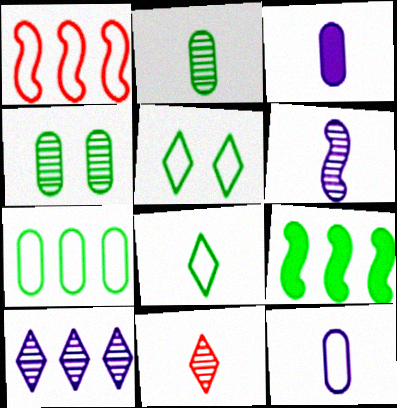[[1, 5, 12], 
[2, 5, 9], 
[2, 6, 11], 
[4, 8, 9]]